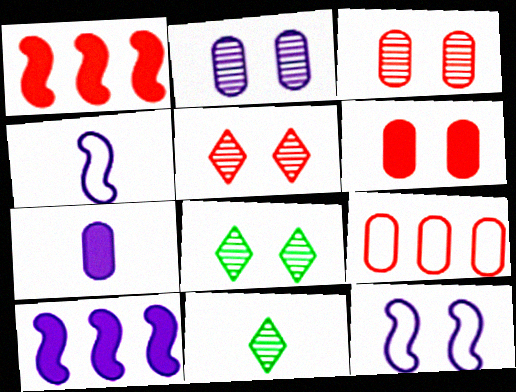[[6, 8, 12]]